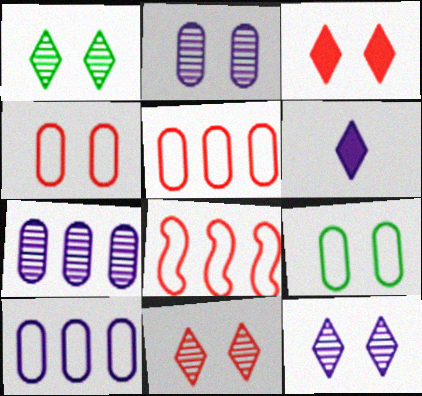[[1, 11, 12]]